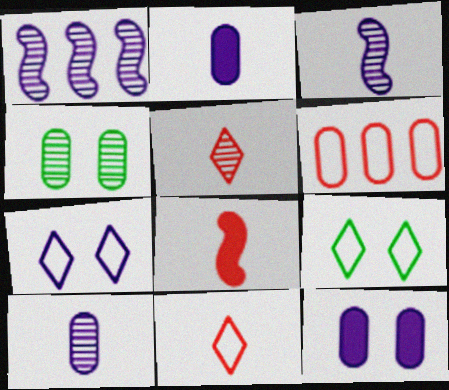[[1, 2, 7], 
[1, 4, 5], 
[2, 4, 6]]